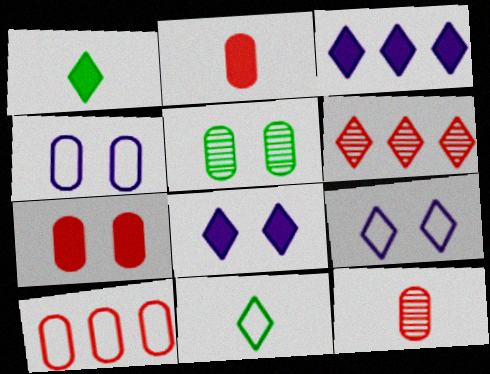[[1, 6, 9], 
[4, 5, 7], 
[6, 8, 11], 
[7, 10, 12]]